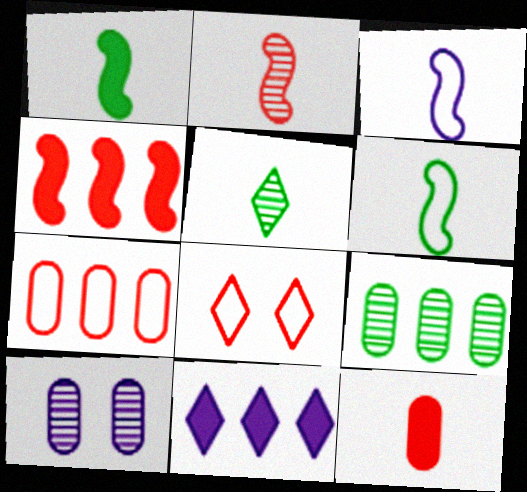[[1, 2, 3], 
[3, 5, 12], 
[3, 10, 11], 
[5, 8, 11]]